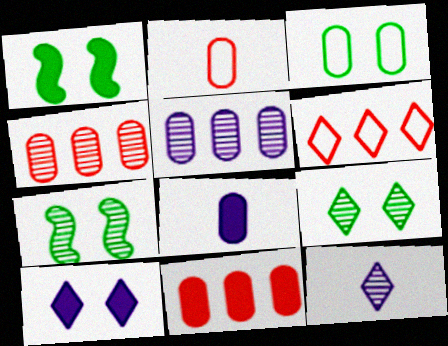[[1, 3, 9], 
[3, 4, 8], 
[4, 7, 12], 
[6, 7, 8]]